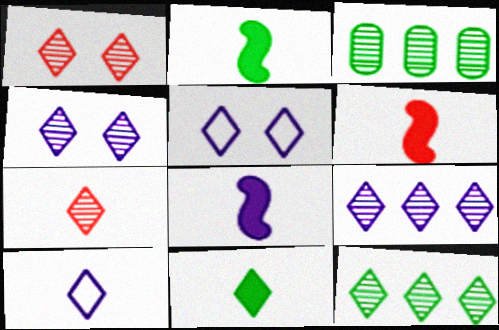[[2, 6, 8], 
[3, 5, 6], 
[4, 7, 12], 
[7, 10, 11]]